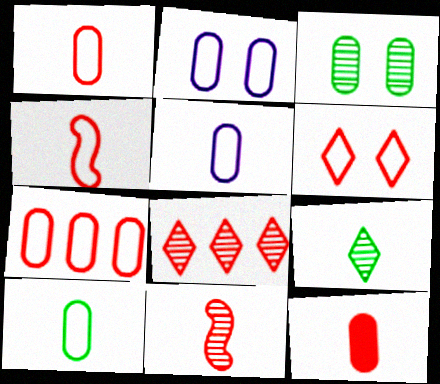[[1, 5, 10], 
[2, 7, 10], 
[4, 6, 7]]